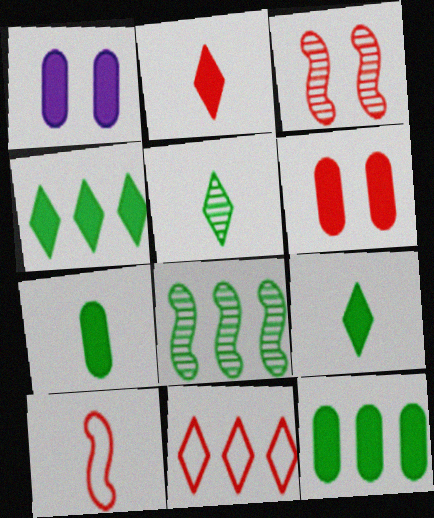[]